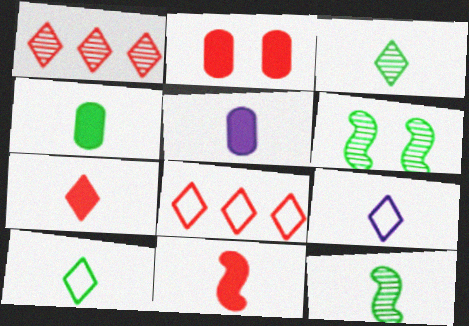[[3, 7, 9], 
[4, 10, 12], 
[5, 6, 8]]